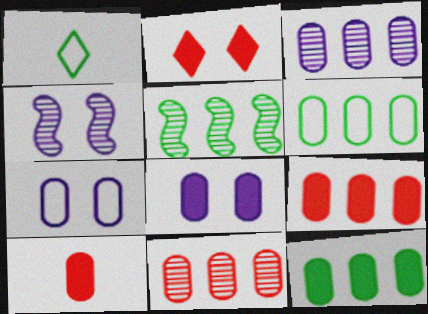[[1, 4, 9], 
[3, 6, 9], 
[8, 10, 12]]